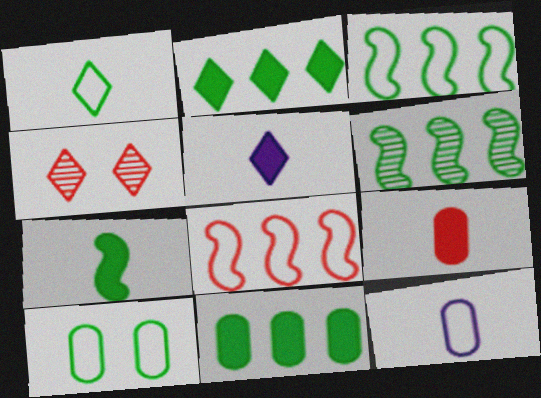[[1, 3, 10], 
[4, 8, 9], 
[5, 7, 9]]